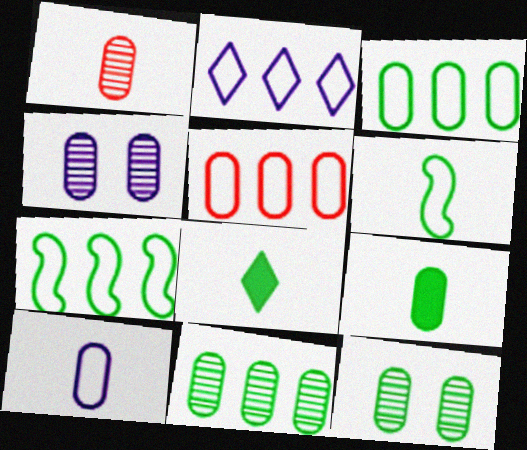[[1, 4, 11], 
[1, 9, 10], 
[2, 5, 7], 
[3, 9, 12], 
[4, 5, 9], 
[7, 8, 12]]